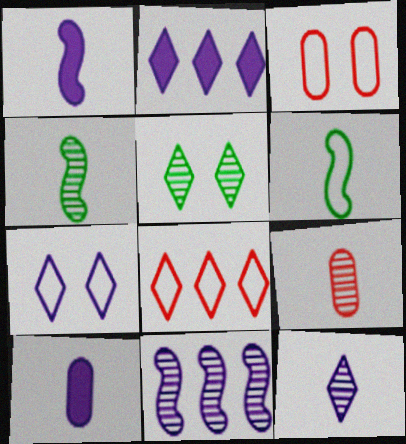[[2, 3, 4], 
[2, 7, 12], 
[4, 9, 12], 
[5, 9, 11], 
[7, 10, 11]]